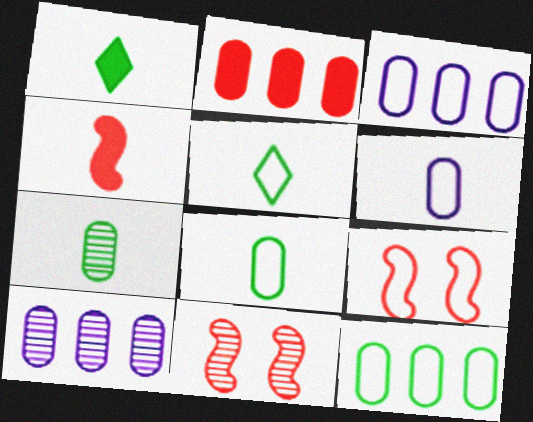[[1, 3, 11], 
[1, 9, 10], 
[2, 10, 12], 
[3, 5, 9]]